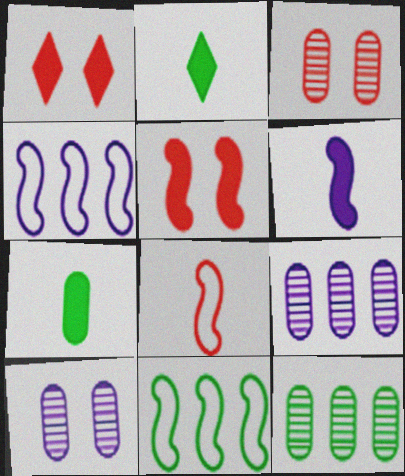[[2, 3, 4]]